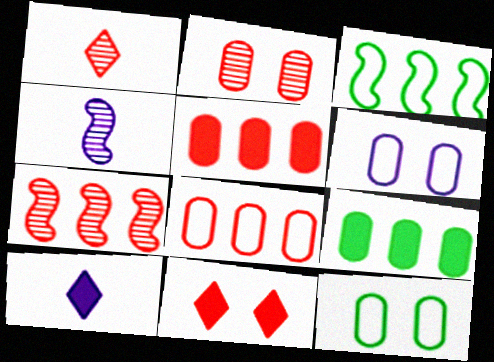[[1, 2, 7], 
[2, 3, 10], 
[7, 10, 12]]